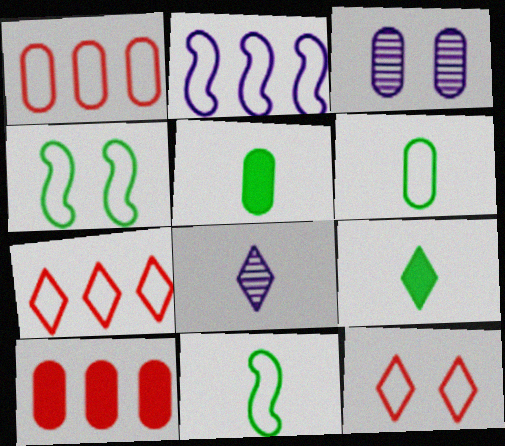[[1, 3, 5], 
[2, 6, 12], 
[3, 6, 10], 
[4, 8, 10]]